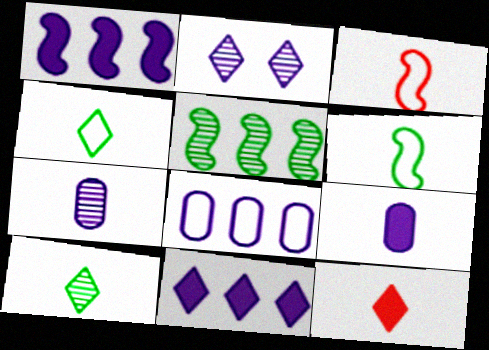[[3, 9, 10], 
[6, 7, 12]]